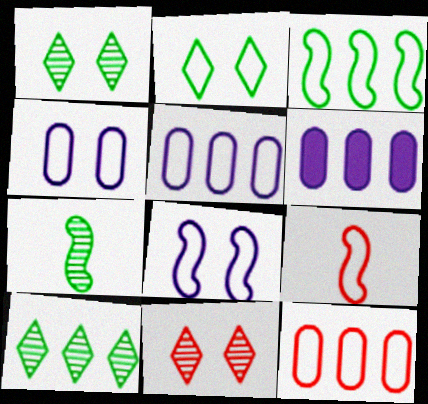[[1, 6, 9], 
[2, 5, 9], 
[3, 8, 9]]